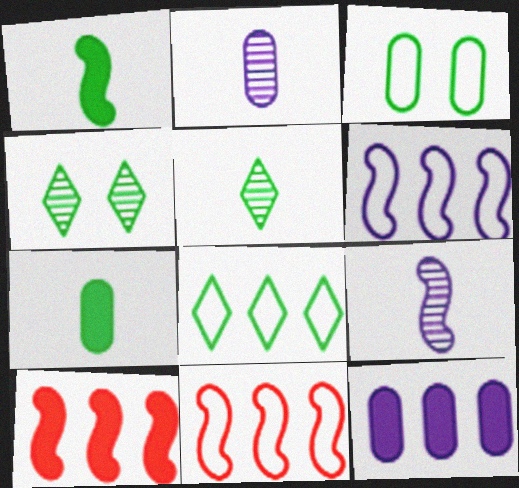[]